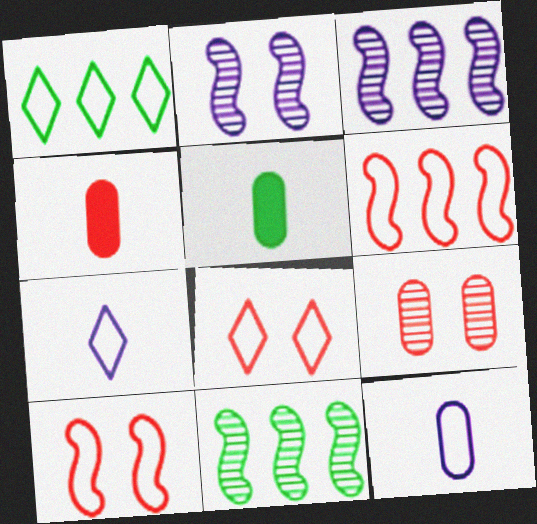[[1, 2, 4], 
[1, 7, 8], 
[1, 10, 12], 
[3, 5, 8]]